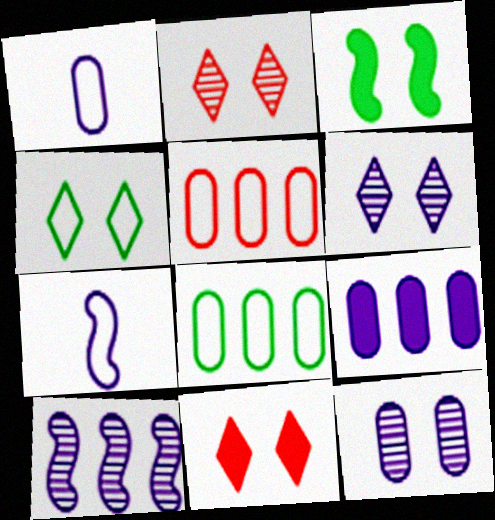[[1, 9, 12], 
[4, 5, 7], 
[4, 6, 11], 
[6, 7, 9]]